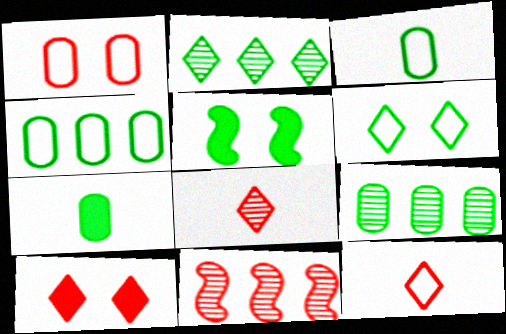[[2, 3, 5]]